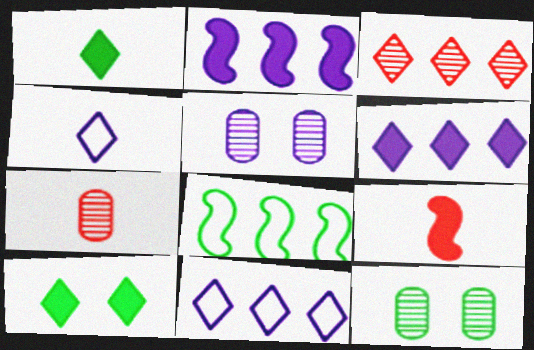[[1, 8, 12], 
[2, 4, 5], 
[3, 4, 10], 
[9, 11, 12]]